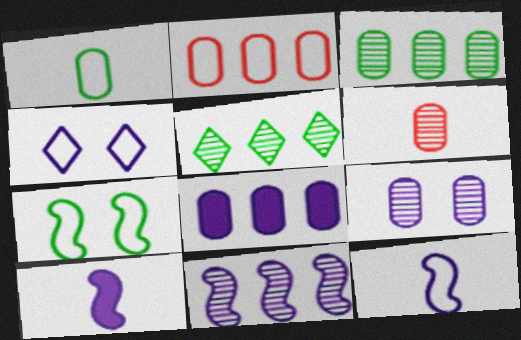[[2, 3, 8], 
[3, 6, 9]]